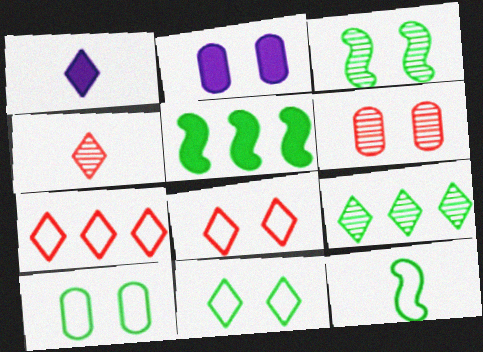[[1, 8, 9], 
[2, 3, 8], 
[2, 6, 10], 
[3, 5, 12]]